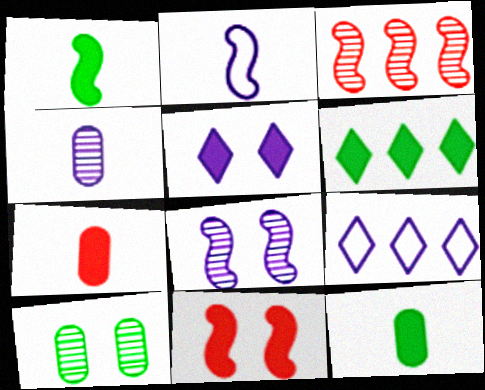[]